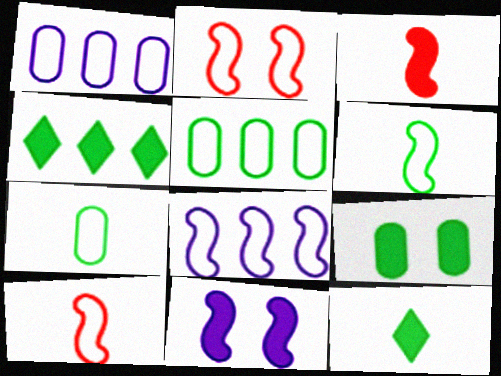[[2, 6, 8]]